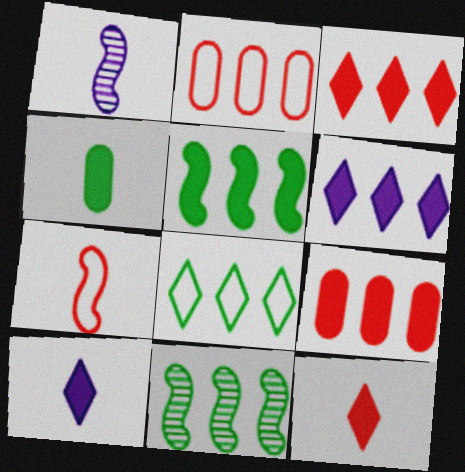[[2, 6, 11], 
[5, 6, 9]]